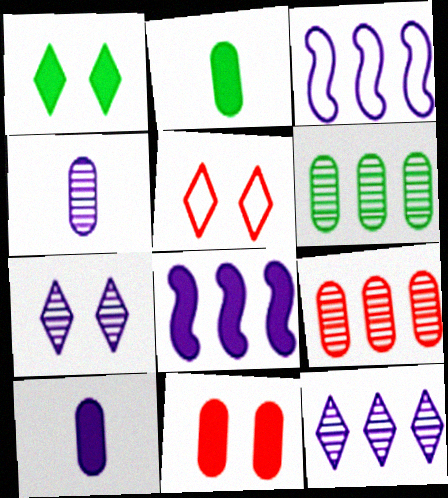[[1, 5, 7], 
[3, 7, 10]]